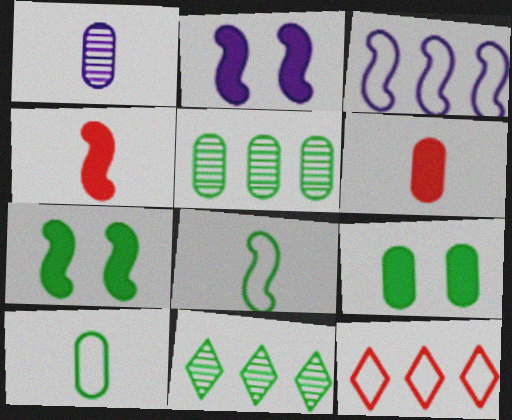[[1, 6, 10], 
[1, 7, 12], 
[5, 9, 10], 
[7, 10, 11], 
[8, 9, 11]]